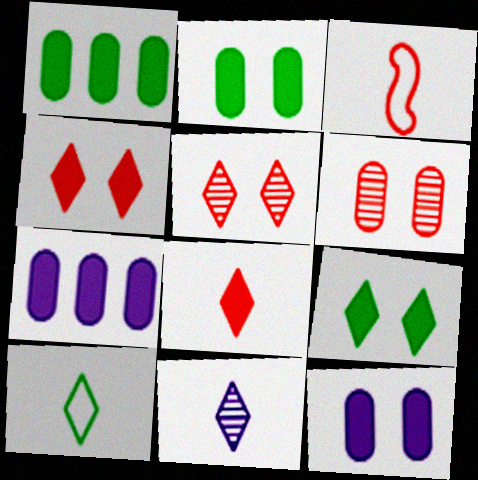[[8, 10, 11]]